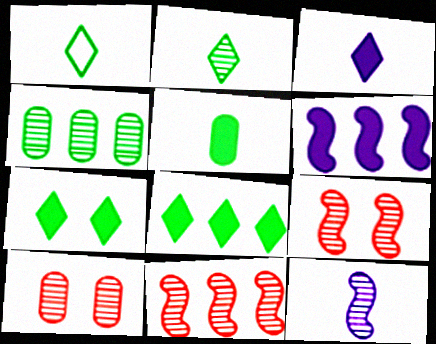[[1, 6, 10]]